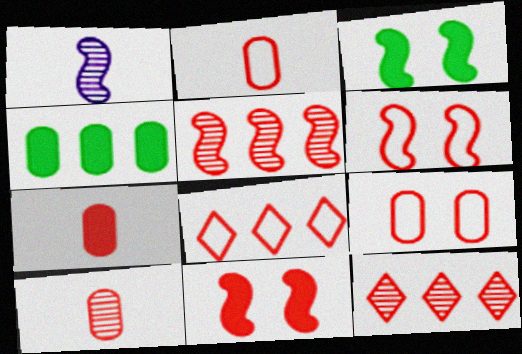[[2, 6, 8], 
[2, 7, 10], 
[2, 11, 12], 
[6, 7, 12], 
[8, 10, 11]]